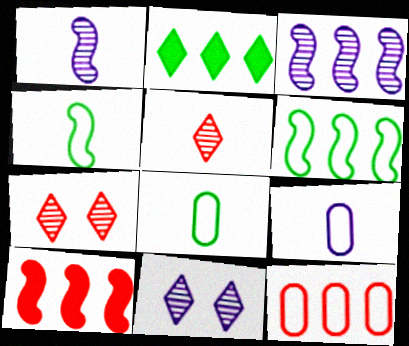[[2, 3, 12], 
[3, 6, 10], 
[8, 10, 11]]